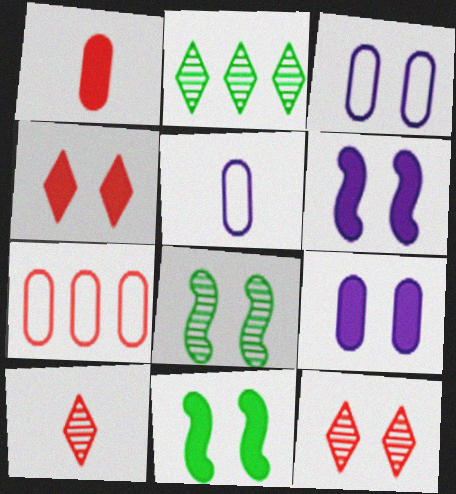[[3, 4, 8], 
[3, 11, 12], 
[4, 9, 11]]